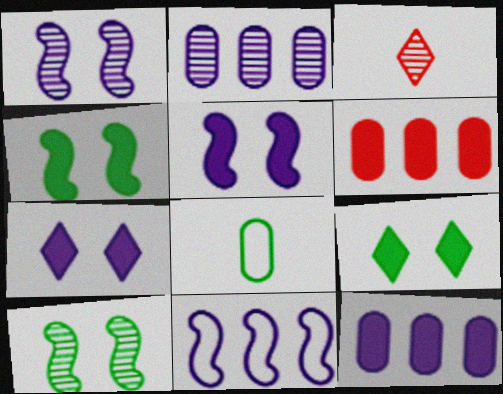[[2, 3, 10]]